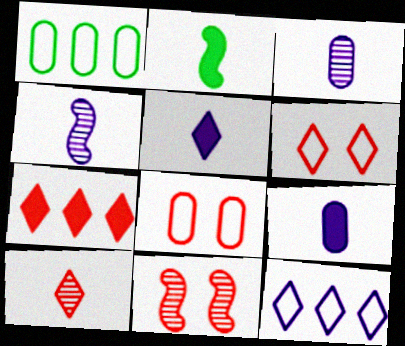[[1, 5, 11], 
[6, 7, 10]]